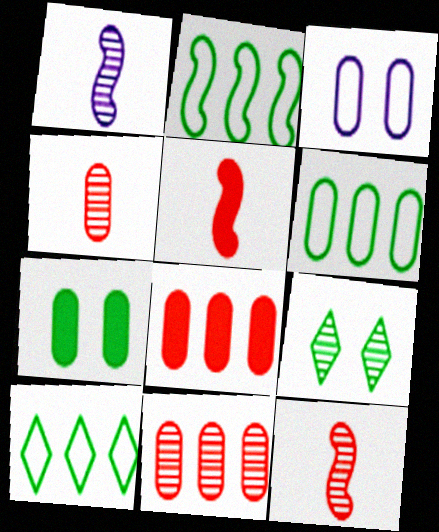[[1, 9, 11], 
[2, 6, 10]]